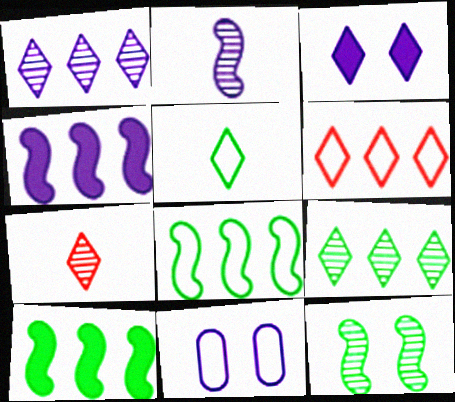[[7, 10, 11]]